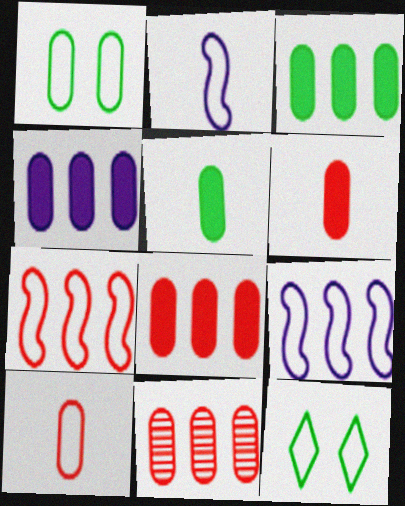[[3, 4, 8], 
[9, 10, 12]]